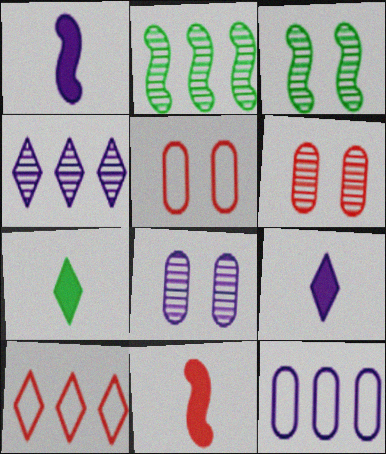[[2, 5, 9], 
[6, 10, 11]]